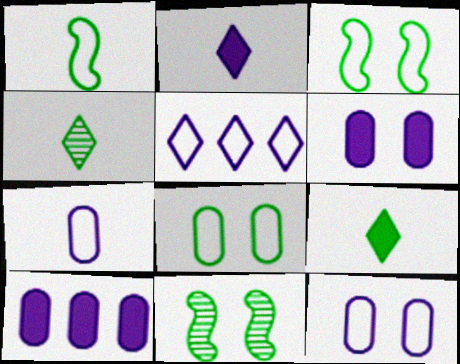[]